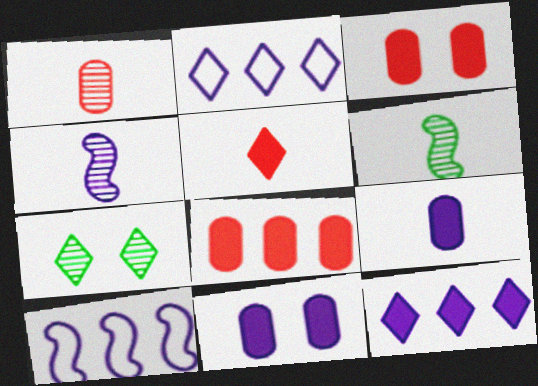[[2, 3, 6], 
[2, 4, 11], 
[2, 5, 7]]